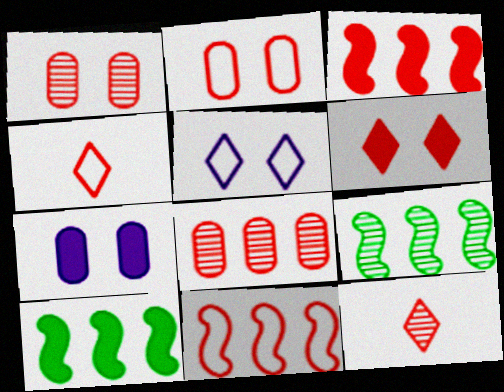[[1, 3, 4], 
[2, 3, 12], 
[2, 4, 11], 
[4, 7, 9]]